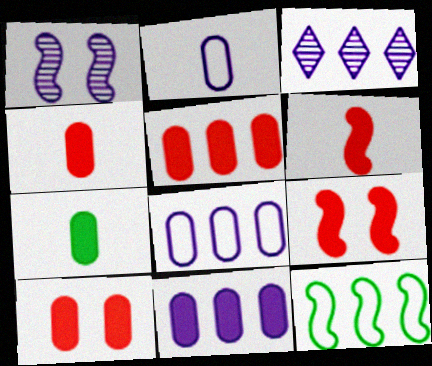[[1, 6, 12], 
[3, 5, 12], 
[4, 5, 10], 
[7, 10, 11]]